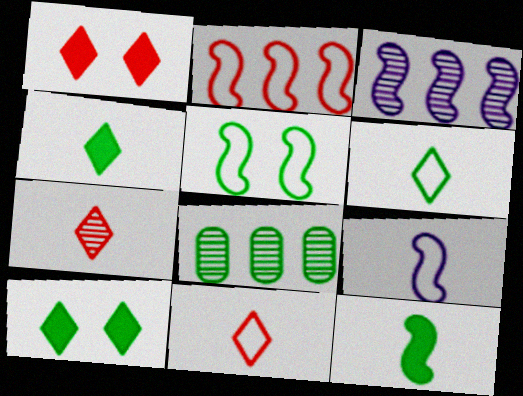[[1, 8, 9], 
[2, 5, 9], 
[4, 5, 8]]